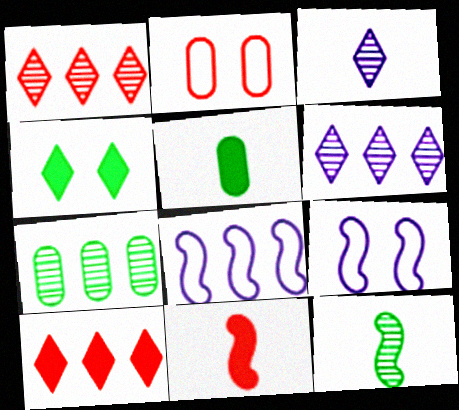[[1, 2, 11], 
[1, 5, 9], 
[7, 8, 10]]